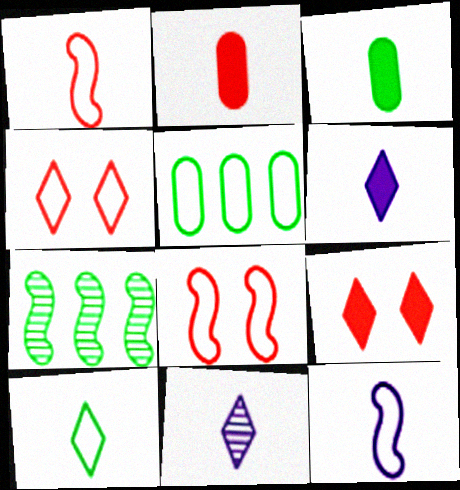[[1, 3, 11], 
[4, 5, 12]]